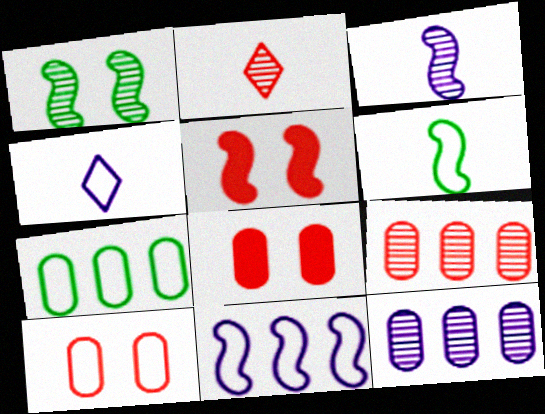[[1, 2, 12]]